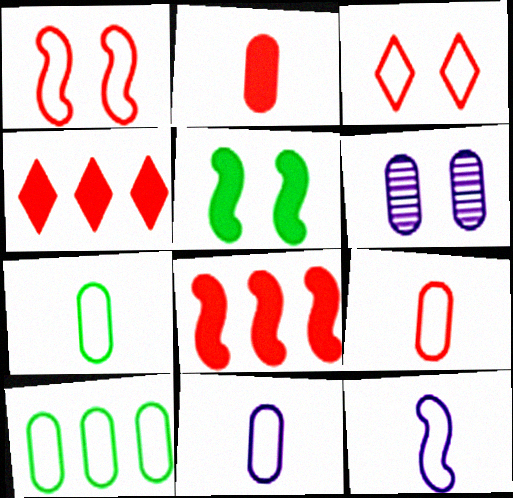[[2, 6, 10], 
[3, 5, 6], 
[3, 10, 12], 
[7, 9, 11]]